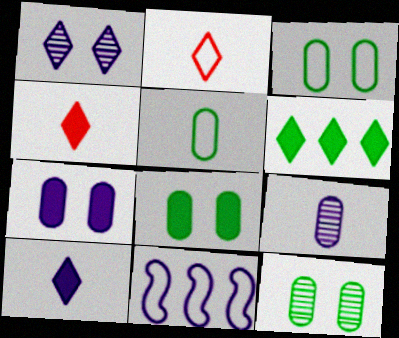[[1, 2, 6], 
[2, 3, 11], 
[3, 8, 12], 
[4, 11, 12]]